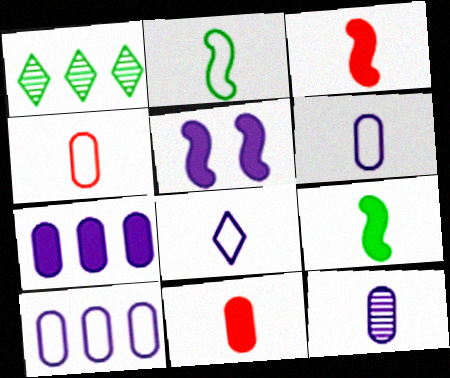[[1, 4, 5], 
[2, 4, 8]]